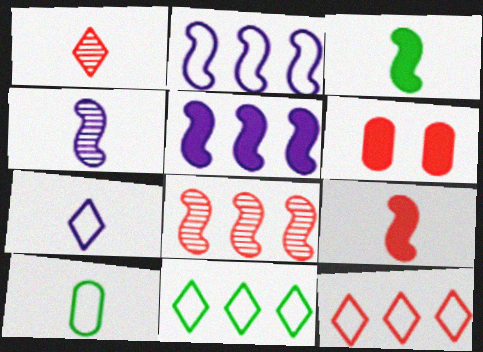[[4, 6, 11]]